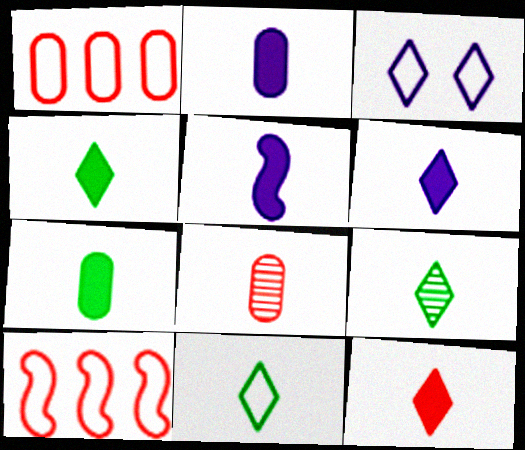[[2, 5, 6], 
[4, 6, 12], 
[4, 9, 11], 
[5, 7, 12], 
[5, 8, 11]]